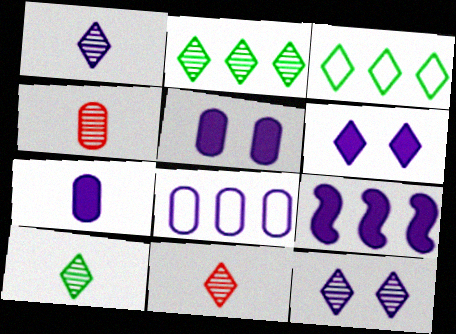[[1, 10, 11], 
[2, 11, 12], 
[3, 6, 11], 
[6, 7, 9]]